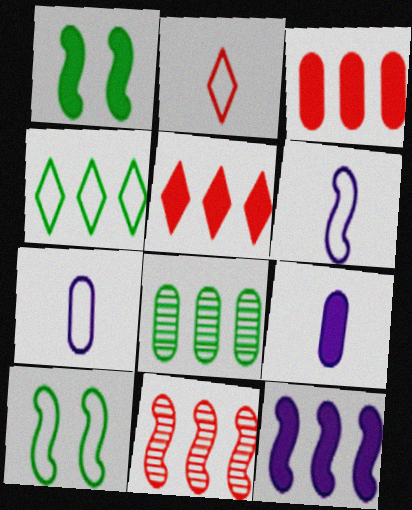[[1, 5, 9], 
[1, 6, 11]]